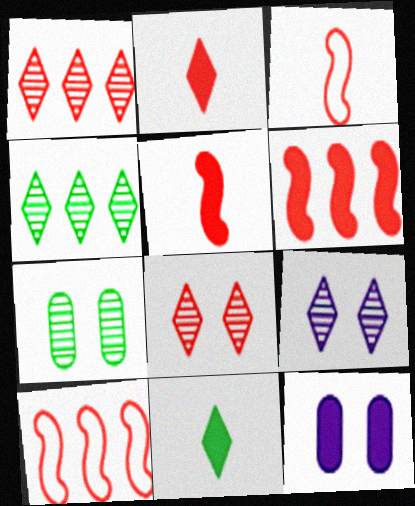[[3, 4, 12], 
[6, 11, 12]]